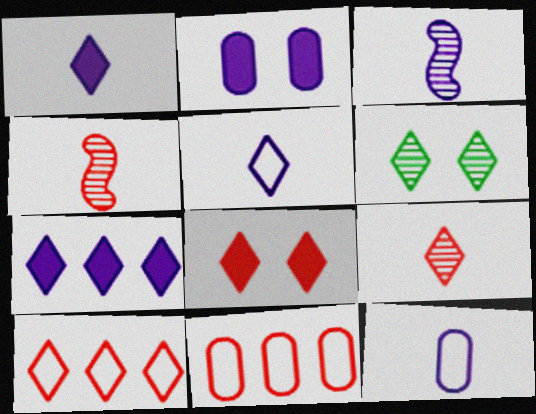[[1, 3, 12], 
[1, 6, 10], 
[4, 8, 11], 
[8, 9, 10]]